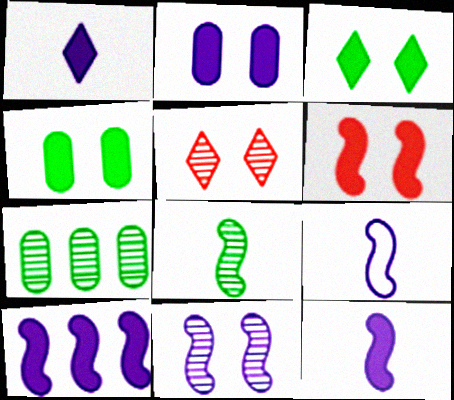[[1, 2, 10], 
[2, 3, 6], 
[9, 10, 11]]